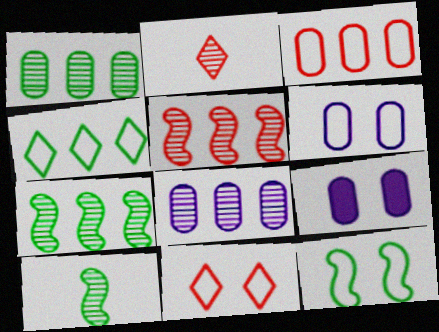[[6, 11, 12]]